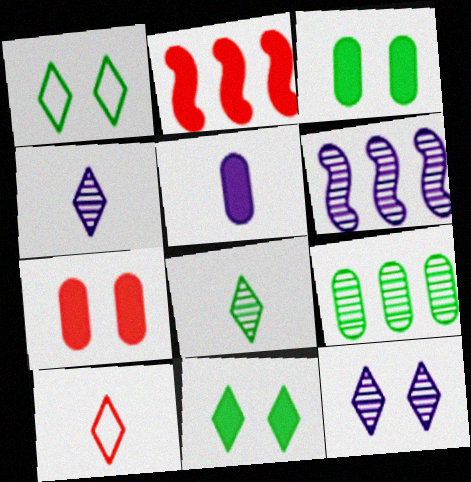[[2, 5, 11], 
[3, 6, 10]]